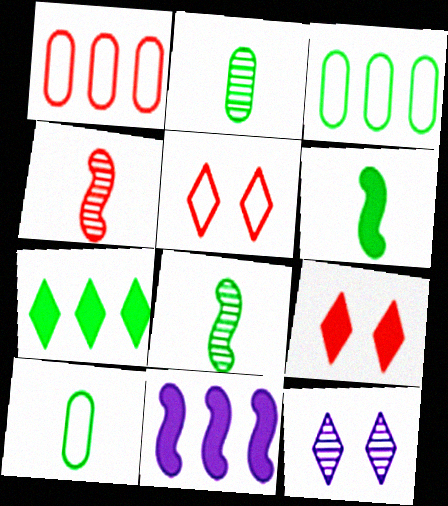[[1, 4, 9], 
[1, 6, 12], 
[2, 5, 11]]